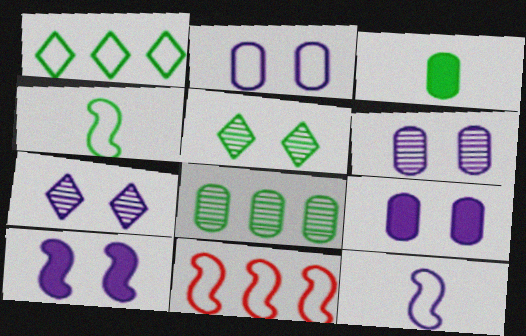[[2, 6, 9], 
[2, 7, 10], 
[3, 7, 11]]